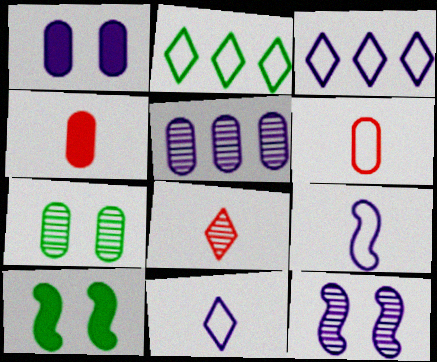[[2, 4, 12]]